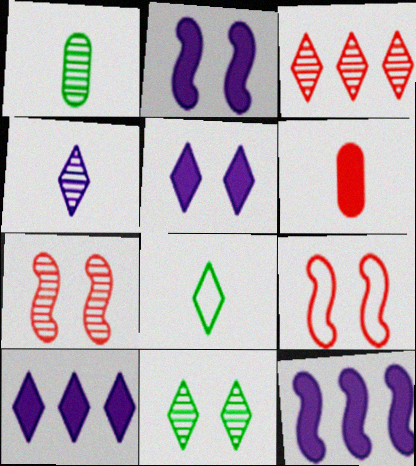[[1, 9, 10], 
[3, 4, 11], 
[3, 5, 8], 
[3, 6, 9]]